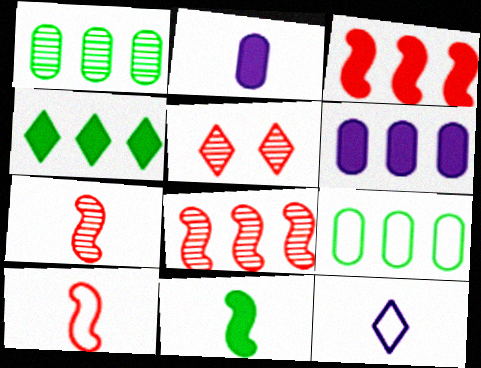[[3, 4, 6], 
[4, 5, 12]]